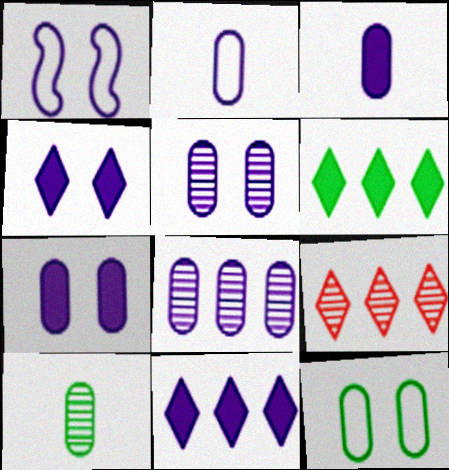[[1, 4, 5], 
[2, 7, 8]]